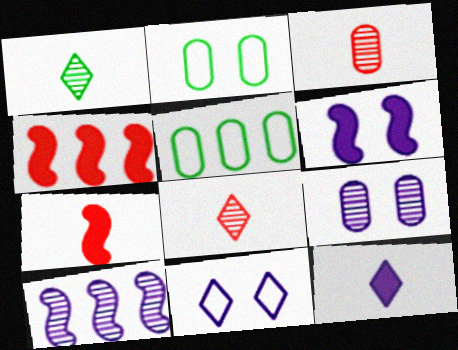[[5, 6, 8], 
[6, 9, 11]]